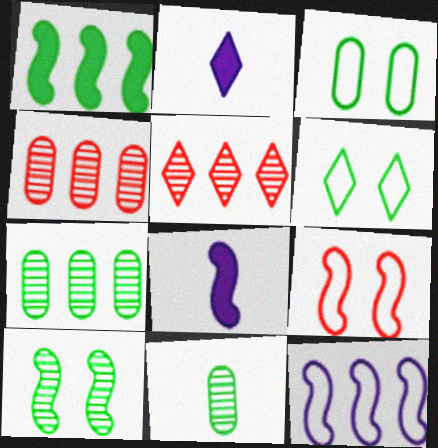[[1, 6, 11], 
[2, 5, 6], 
[2, 7, 9], 
[3, 5, 8], 
[4, 6, 8]]